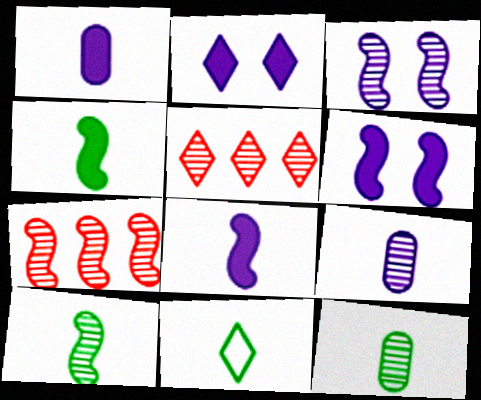[[2, 5, 11], 
[3, 5, 12], 
[3, 7, 10], 
[4, 11, 12]]